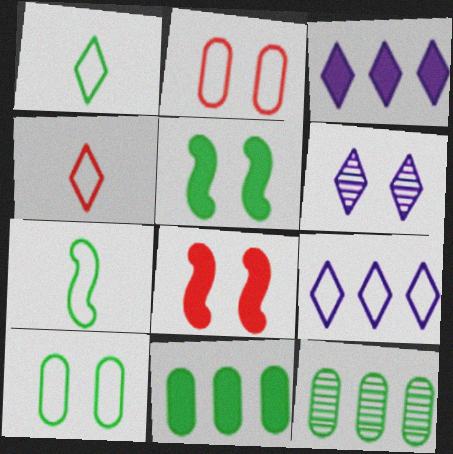[[1, 5, 12], 
[2, 5, 6], 
[2, 7, 9], 
[6, 8, 10]]